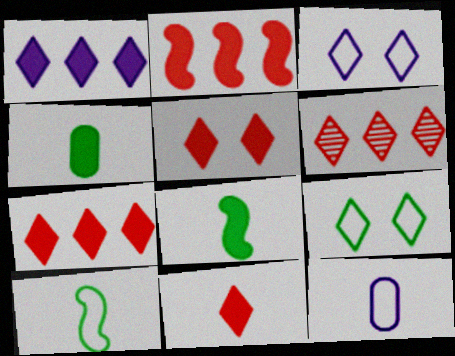[[5, 7, 11]]